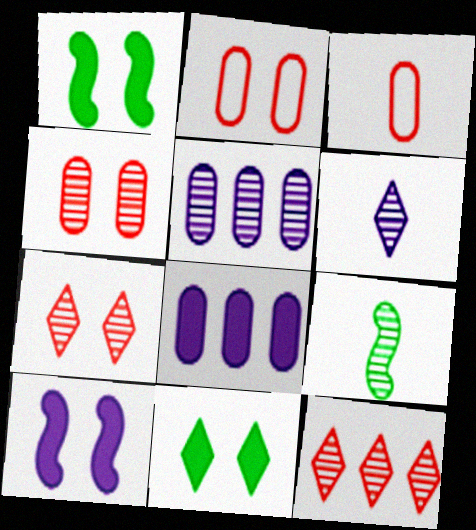[[5, 7, 9]]